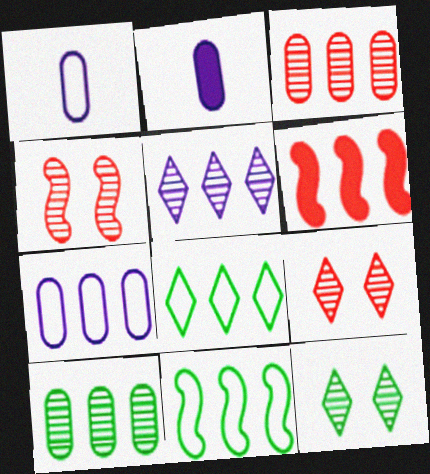[[1, 6, 12], 
[2, 4, 8], 
[2, 9, 11]]